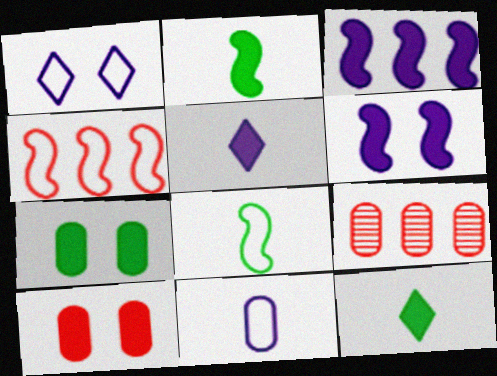[[1, 2, 9], 
[3, 10, 12], 
[7, 9, 11]]